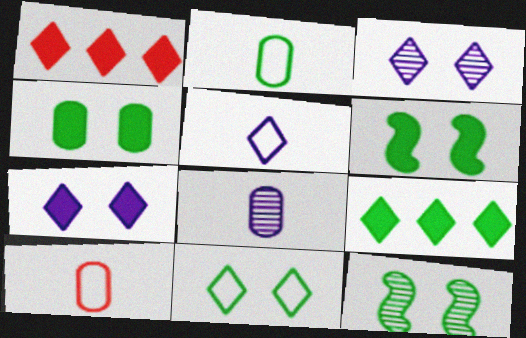[[2, 9, 12], 
[4, 11, 12]]